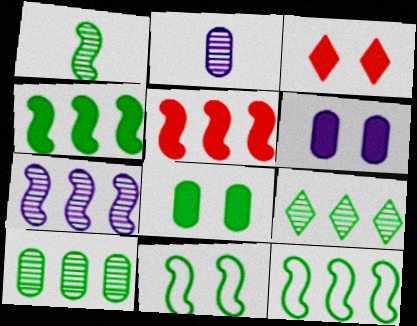[[1, 4, 11], 
[2, 3, 12], 
[5, 7, 12]]